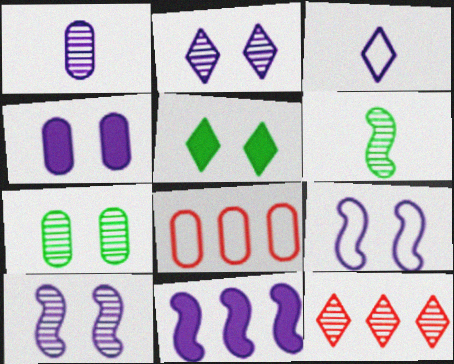[[2, 4, 9], 
[3, 5, 12]]